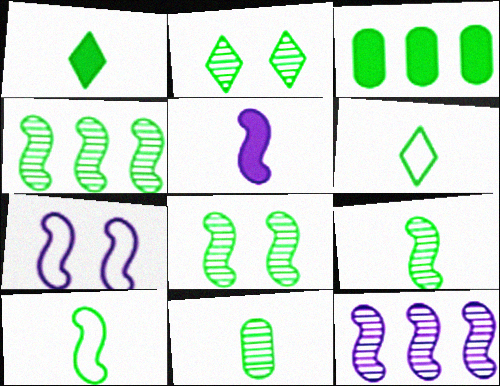[[1, 10, 11], 
[2, 3, 10], 
[2, 4, 11], 
[3, 6, 8], 
[4, 8, 9], 
[5, 7, 12]]